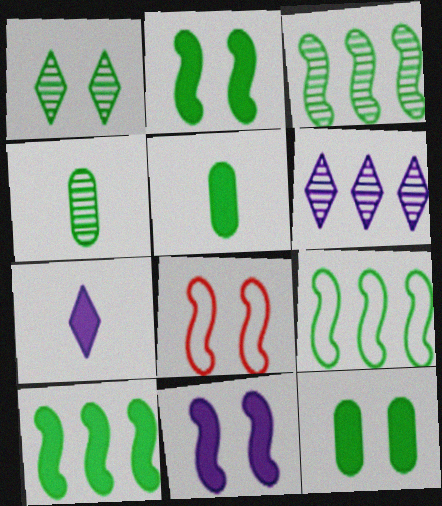[[1, 3, 4], 
[1, 5, 9], 
[3, 9, 10], 
[5, 6, 8]]